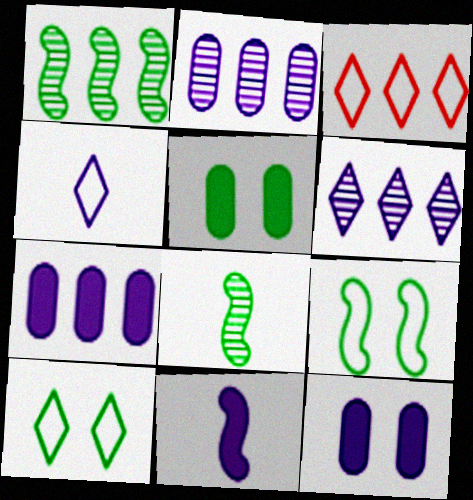[[1, 3, 7], 
[3, 4, 10], 
[3, 8, 12]]